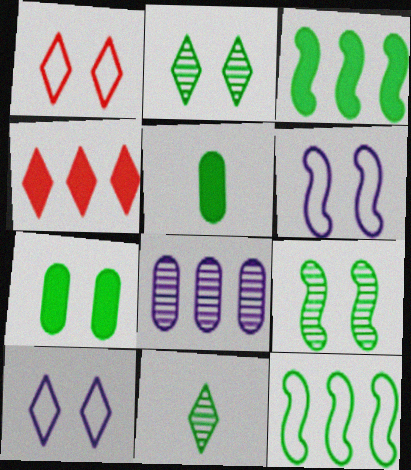[[2, 5, 12], 
[4, 8, 12], 
[4, 10, 11], 
[7, 11, 12]]